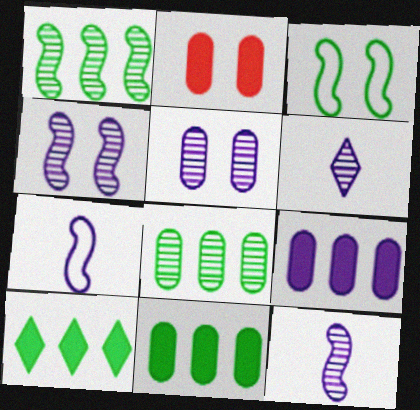[]